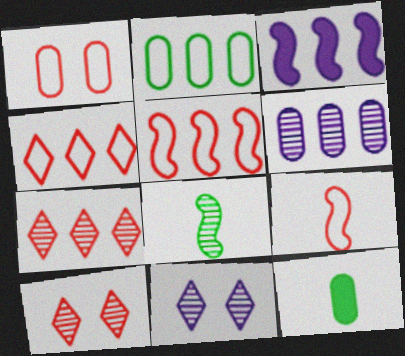[[1, 4, 9], 
[1, 6, 12], 
[2, 3, 7], 
[5, 11, 12], 
[6, 8, 10]]